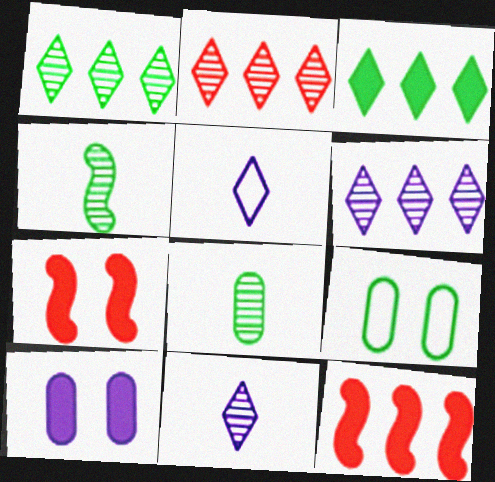[[1, 2, 6], 
[3, 4, 9], 
[9, 11, 12]]